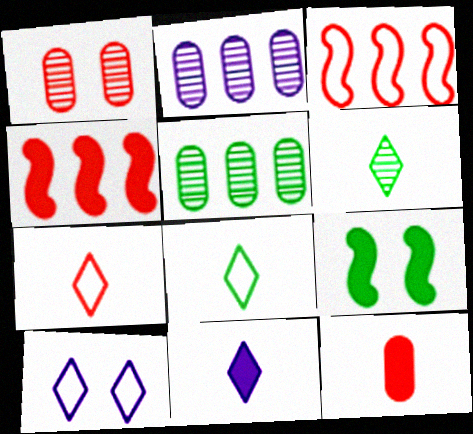[[1, 4, 7], 
[1, 9, 10], 
[2, 7, 9], 
[5, 8, 9], 
[6, 7, 11]]